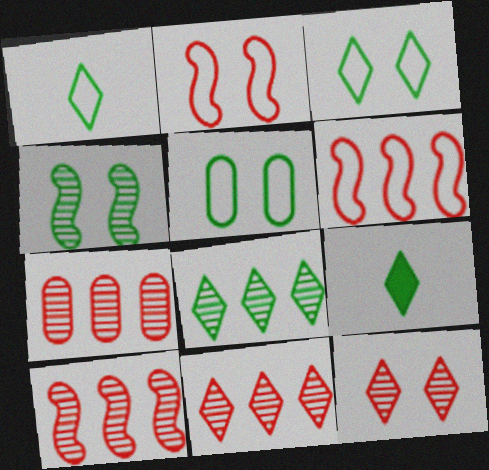[[3, 8, 9], 
[7, 10, 11]]